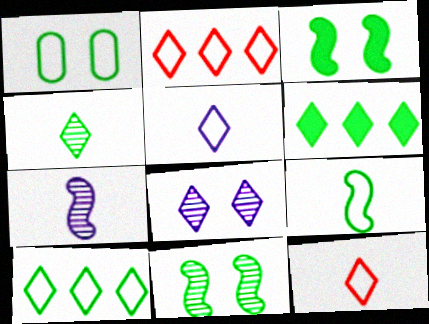[[1, 9, 10], 
[6, 8, 12]]